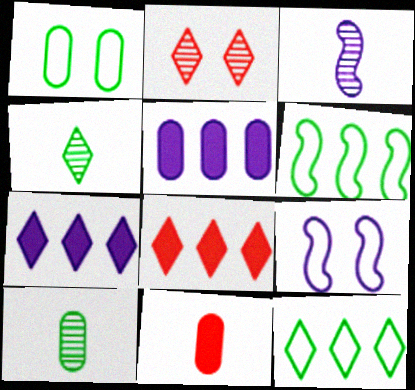[[1, 3, 8], 
[8, 9, 10]]